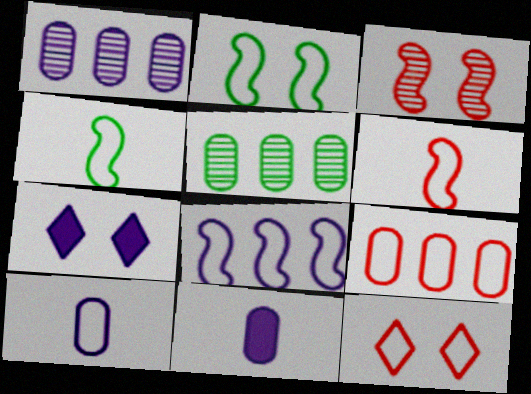[[2, 6, 8], 
[5, 6, 7], 
[6, 9, 12]]